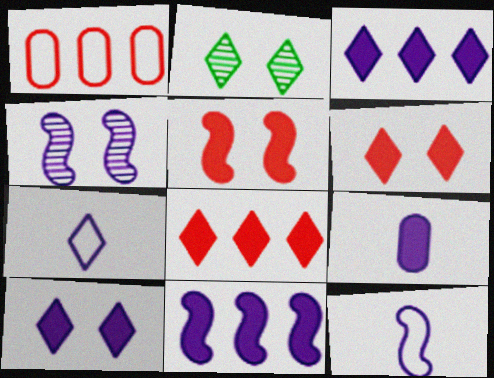[[2, 7, 8], 
[4, 11, 12], 
[9, 10, 11]]